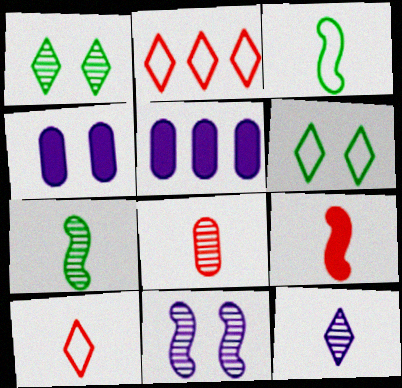[[2, 4, 7], 
[7, 8, 12], 
[8, 9, 10]]